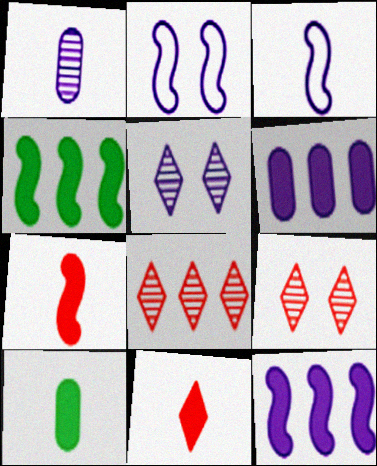[[2, 8, 10], 
[3, 5, 6]]